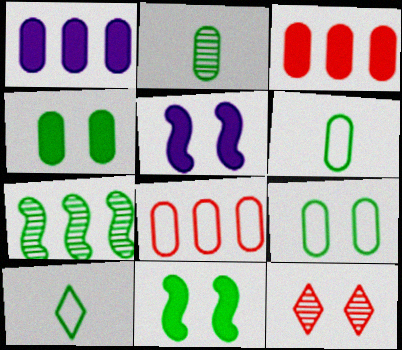[[4, 7, 10], 
[5, 9, 12]]